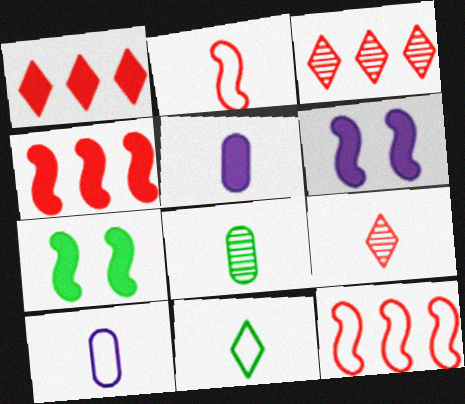[[1, 5, 7], 
[2, 10, 11], 
[3, 7, 10]]